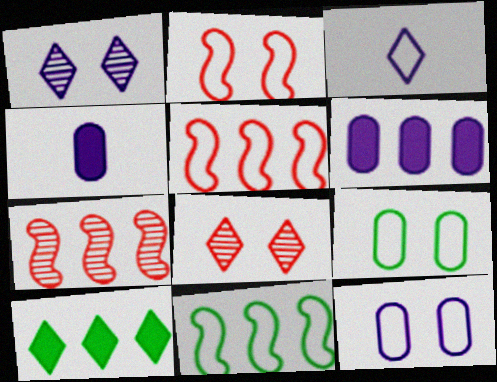[[3, 5, 9], 
[3, 8, 10], 
[4, 8, 11]]